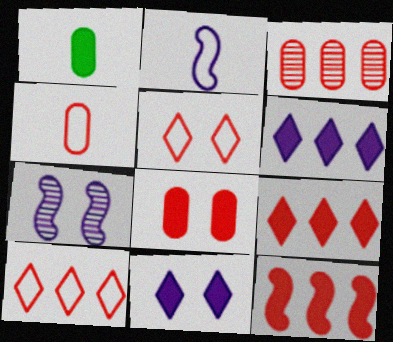[[1, 7, 10], 
[1, 11, 12], 
[3, 4, 8], 
[3, 10, 12]]